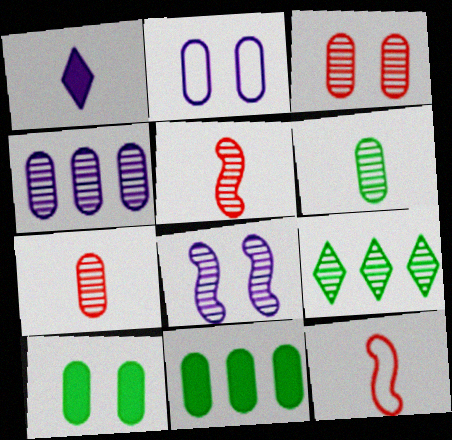[[1, 6, 12], 
[2, 3, 10], 
[2, 7, 11], 
[3, 4, 6], 
[7, 8, 9]]